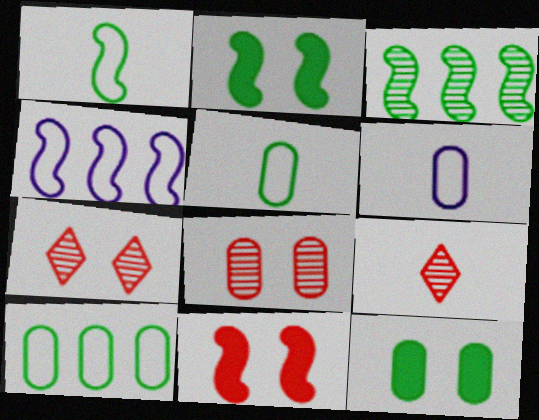[[1, 2, 3], 
[4, 9, 12]]